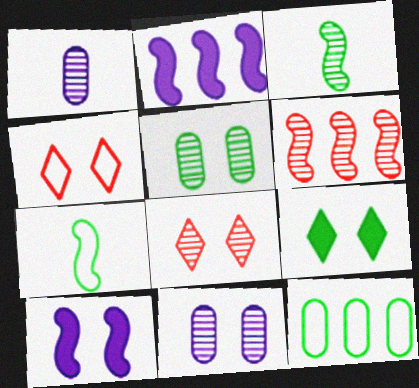[[3, 9, 12], 
[4, 5, 10], 
[6, 7, 10]]